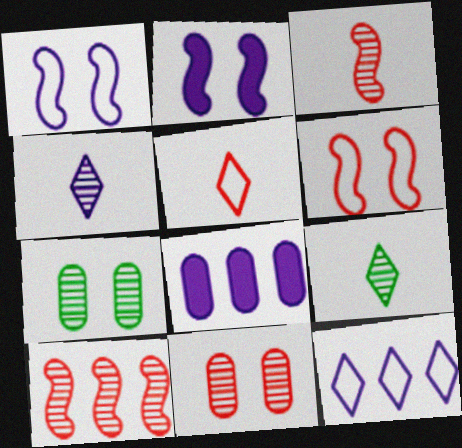[[1, 4, 8], 
[4, 7, 10], 
[6, 8, 9]]